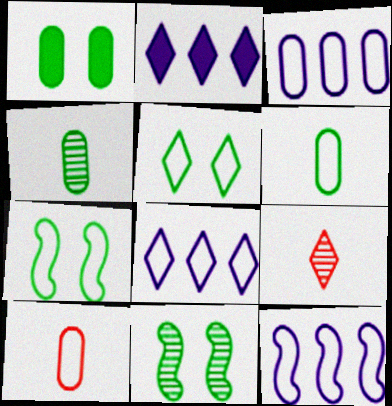[[1, 5, 11], 
[1, 9, 12], 
[2, 5, 9], 
[2, 10, 11], 
[3, 8, 12], 
[5, 10, 12], 
[7, 8, 10]]